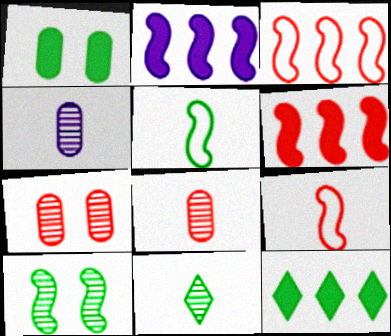[[2, 9, 10]]